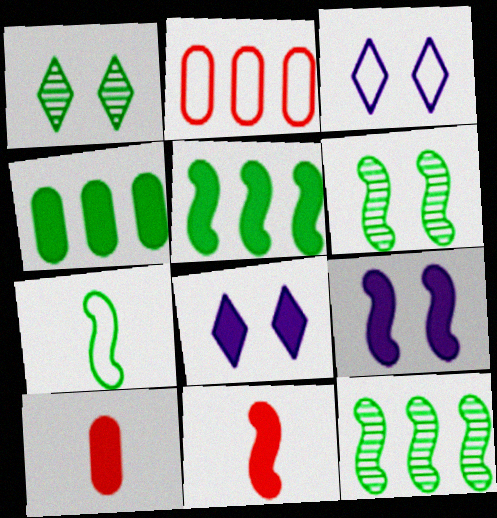[[1, 4, 7], 
[2, 3, 7], 
[3, 10, 12], 
[4, 8, 11], 
[5, 6, 7], 
[5, 8, 10], 
[5, 9, 11]]